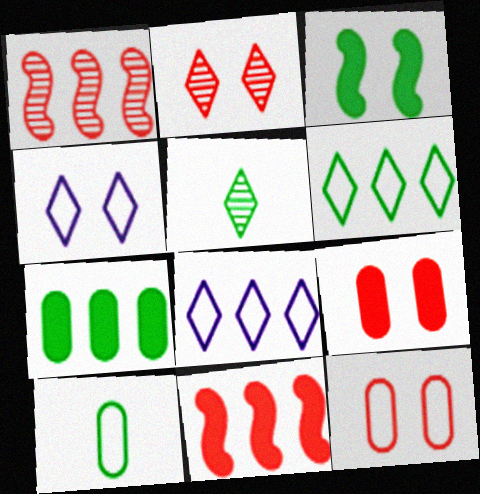[[1, 7, 8]]